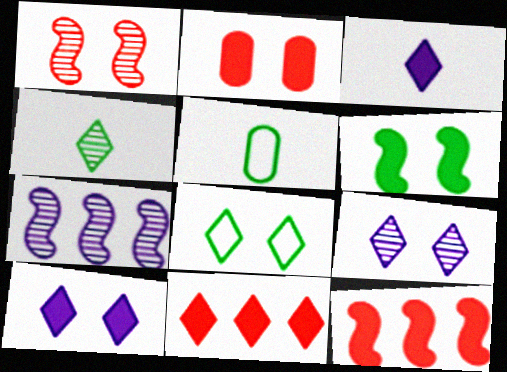[[2, 6, 10], 
[5, 9, 12]]